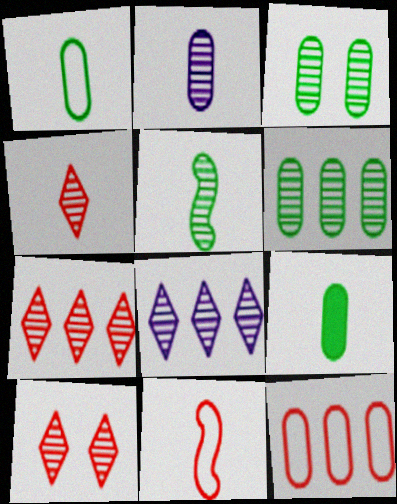[[2, 4, 5], 
[4, 7, 10]]